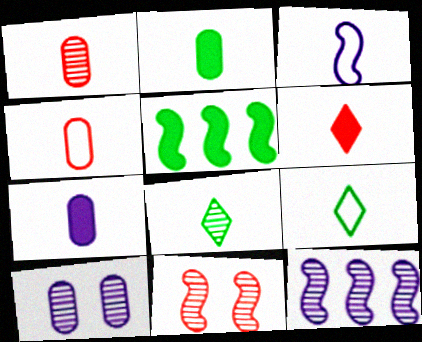[[3, 4, 9], 
[3, 5, 11]]